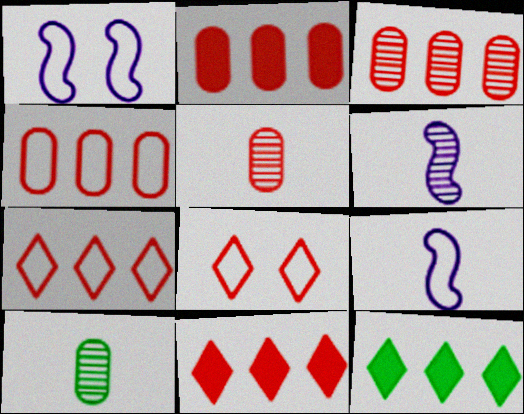[[1, 5, 12], 
[1, 10, 11], 
[2, 3, 4]]